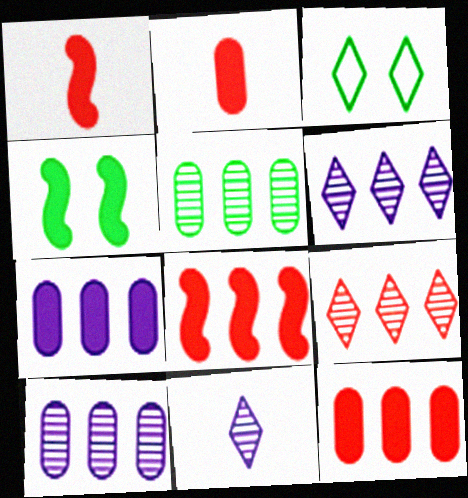[[1, 3, 10]]